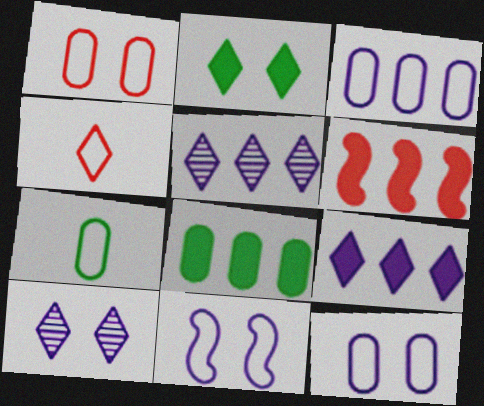[[1, 3, 7], 
[2, 4, 5], 
[6, 7, 10], 
[6, 8, 9]]